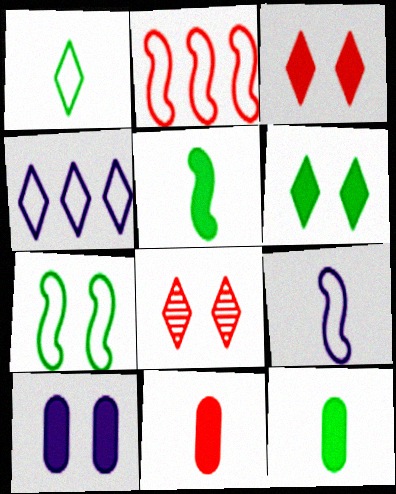[[2, 7, 9], 
[2, 8, 11], 
[7, 8, 10]]